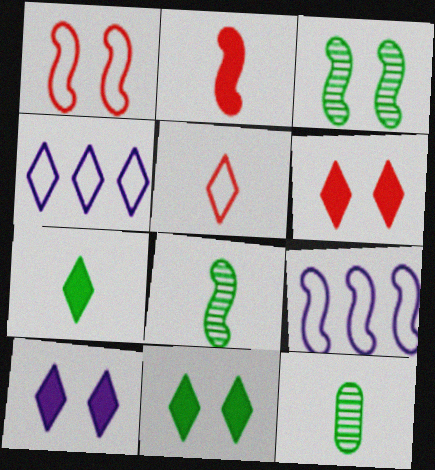[[2, 3, 9], 
[6, 9, 12], 
[6, 10, 11]]